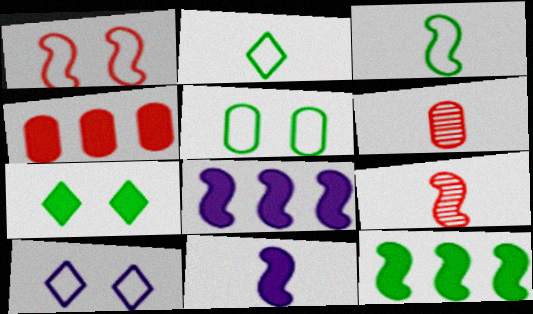[[1, 5, 10], 
[2, 6, 11], 
[3, 9, 11], 
[4, 7, 11], 
[6, 10, 12]]